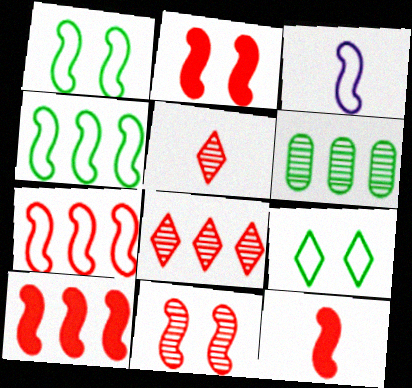[[1, 3, 7], 
[2, 10, 12], 
[7, 11, 12]]